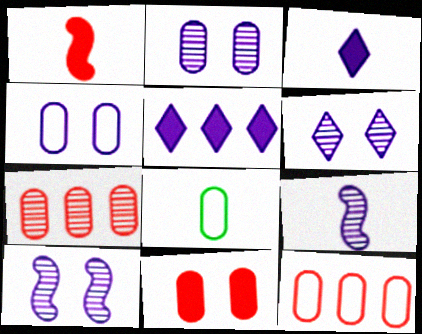[[2, 6, 10], 
[4, 5, 9], 
[4, 8, 12]]